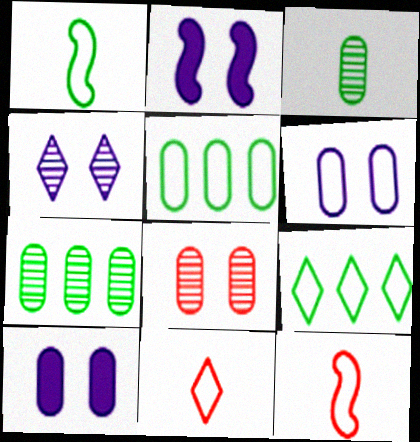[[2, 4, 6], 
[2, 7, 11], 
[6, 9, 12]]